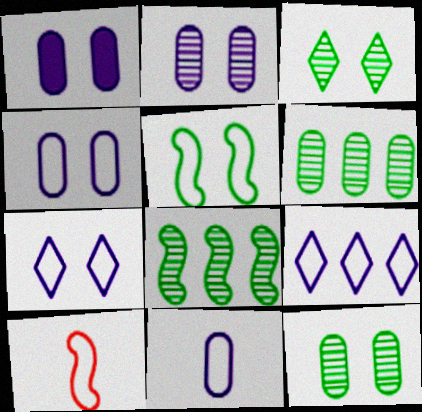[[1, 2, 4]]